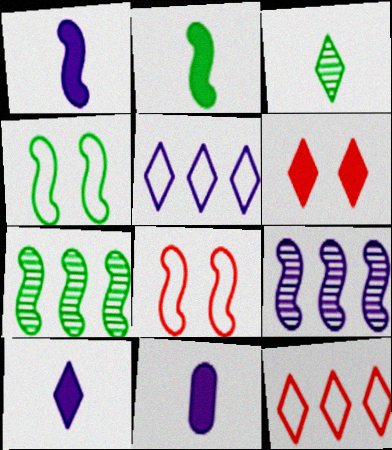[[1, 7, 8], 
[1, 10, 11], 
[2, 4, 7], 
[2, 8, 9], 
[3, 5, 6]]